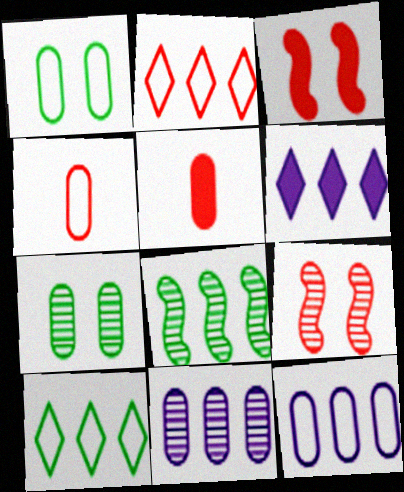[[1, 4, 12], 
[1, 5, 11], 
[2, 5, 9], 
[5, 7, 12]]